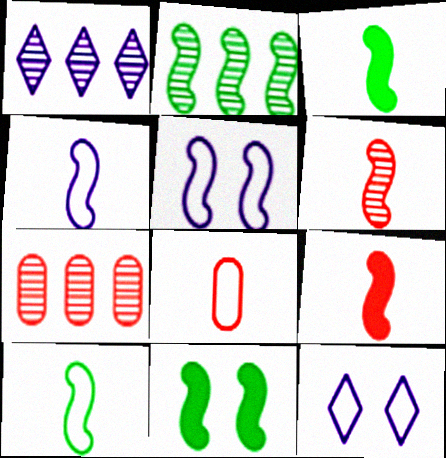[[1, 2, 7], 
[1, 8, 11], 
[2, 5, 9], 
[2, 10, 11], 
[3, 4, 6], 
[3, 7, 12]]